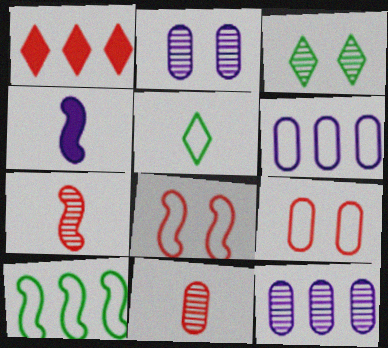[[1, 7, 9], 
[1, 8, 11], 
[1, 10, 12], 
[3, 7, 12], 
[4, 5, 11], 
[5, 6, 8]]